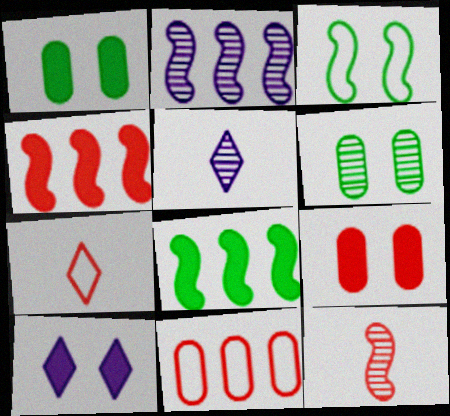[[1, 2, 7]]